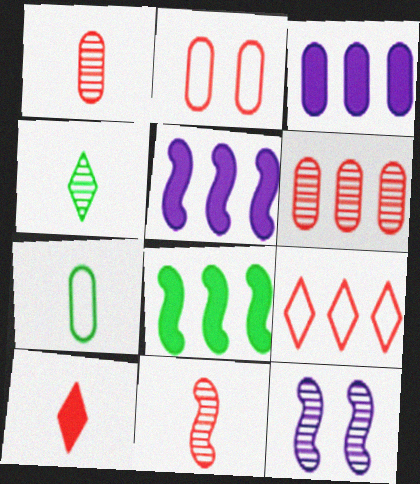[[2, 4, 5], 
[4, 6, 12]]